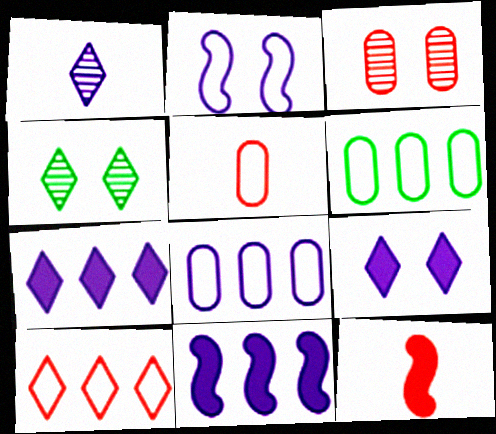[[3, 10, 12], 
[4, 5, 11], 
[4, 8, 12]]